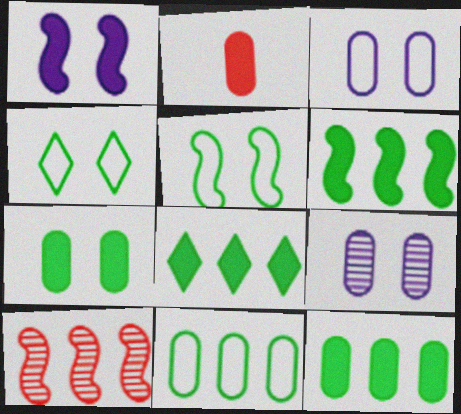[[1, 2, 8], 
[2, 9, 11], 
[6, 8, 12]]